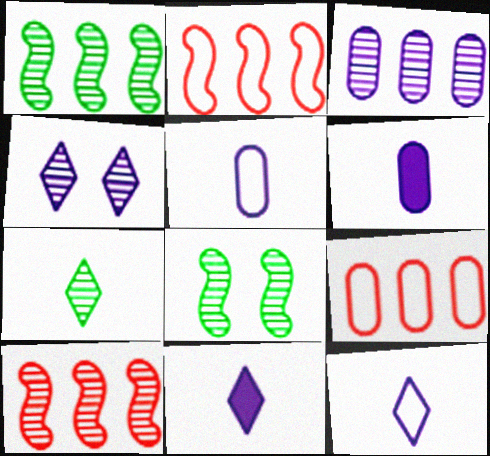[[8, 9, 11]]